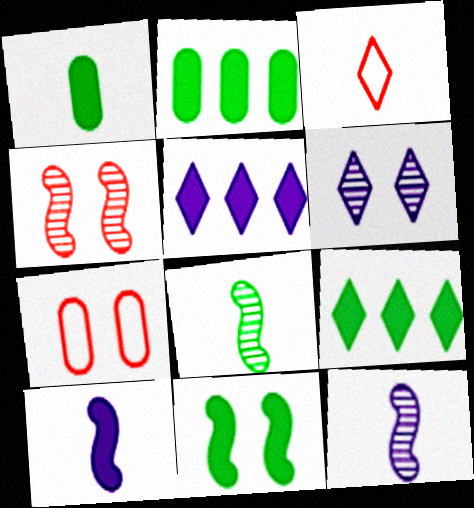[[1, 3, 12], 
[1, 9, 11], 
[3, 6, 9], 
[5, 7, 8], 
[6, 7, 11], 
[7, 9, 12]]